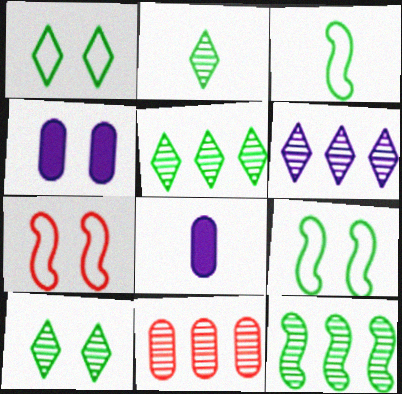[[2, 5, 10], 
[4, 7, 10], 
[5, 7, 8], 
[6, 11, 12]]